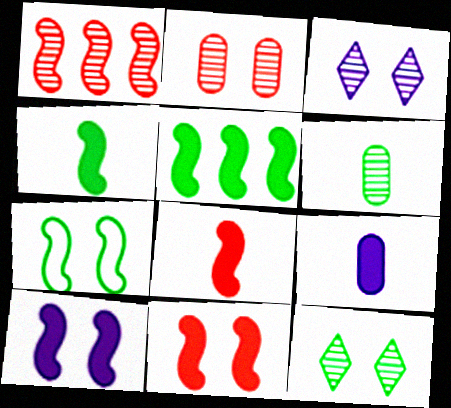[[1, 3, 6], 
[5, 8, 10]]